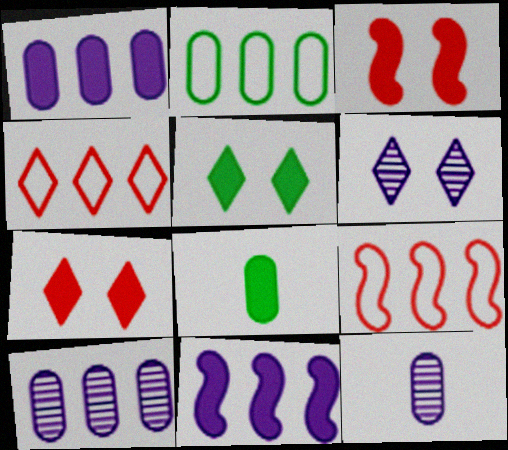[[5, 9, 12], 
[6, 8, 9], 
[7, 8, 11]]